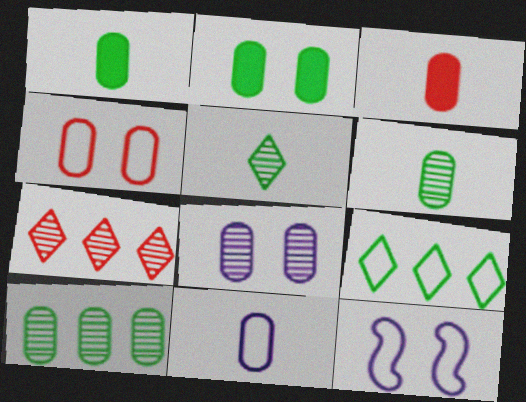[[1, 7, 12], 
[2, 4, 8], 
[3, 6, 11]]